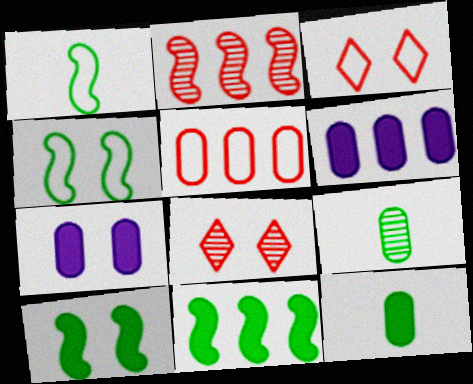[[1, 6, 8], 
[4, 7, 8], 
[5, 7, 9]]